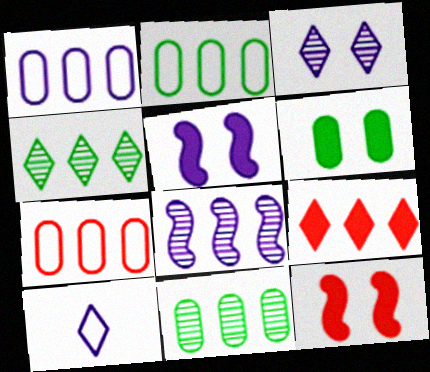[[1, 2, 7], 
[2, 8, 9], 
[10, 11, 12]]